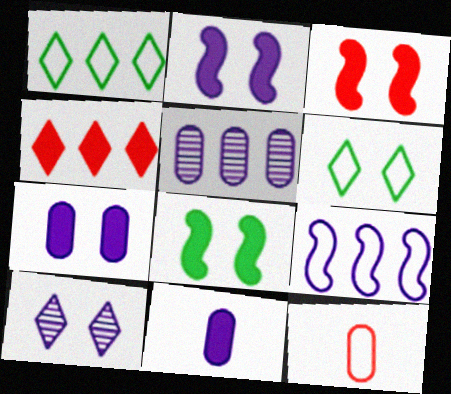[[2, 3, 8], 
[4, 8, 11], 
[6, 9, 12], 
[9, 10, 11]]